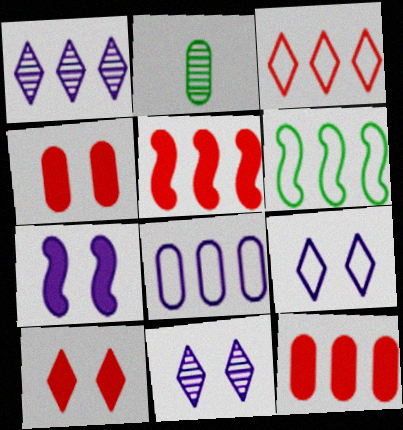[[1, 6, 12], 
[2, 3, 7], 
[2, 4, 8], 
[2, 5, 9], 
[3, 6, 8]]